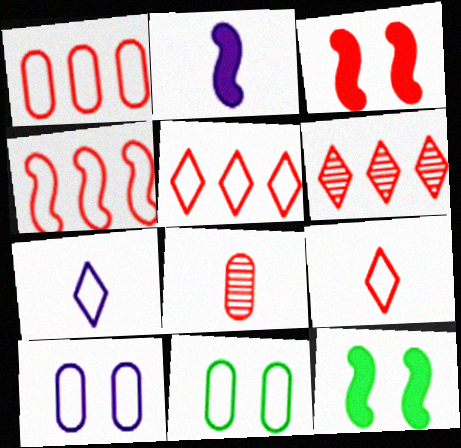[[1, 4, 5], 
[2, 6, 11], 
[3, 5, 8], 
[4, 7, 11]]